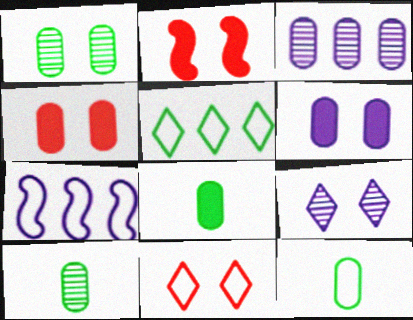[[3, 4, 12], 
[7, 11, 12], 
[8, 10, 12]]